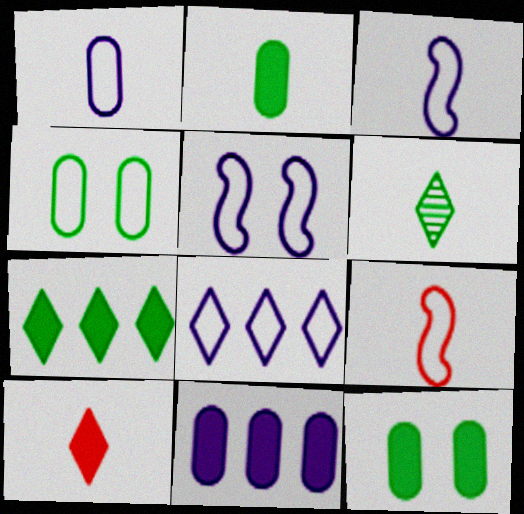[[1, 5, 8], 
[4, 8, 9]]